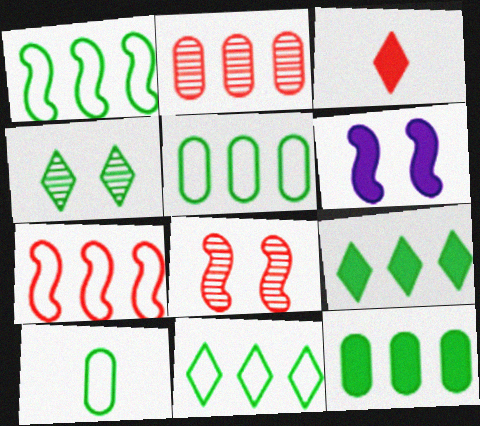[[1, 5, 11], 
[3, 6, 12]]